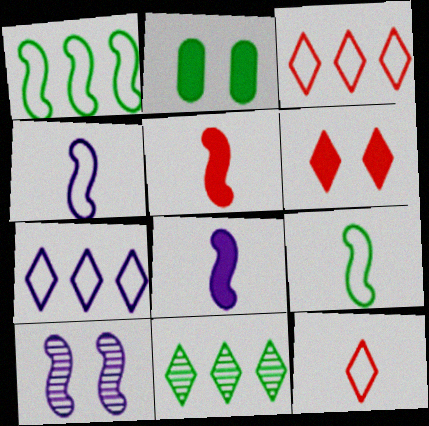[[1, 5, 10], 
[2, 9, 11]]